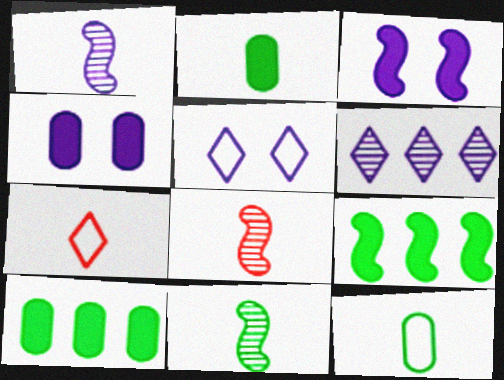[[1, 2, 7], 
[1, 8, 11], 
[5, 8, 10]]